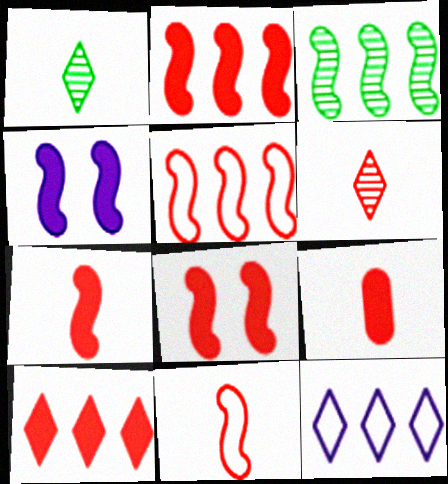[[2, 7, 8], 
[3, 4, 11], 
[6, 9, 11], 
[8, 9, 10]]